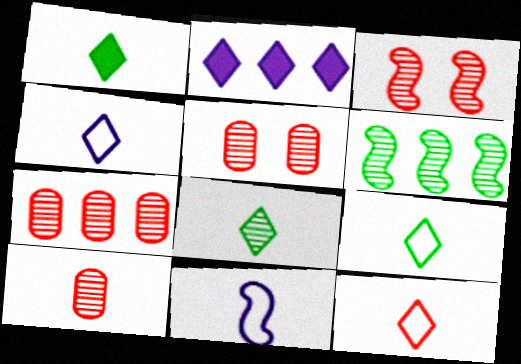[[1, 8, 9], 
[1, 10, 11], 
[4, 9, 12], 
[5, 7, 10]]